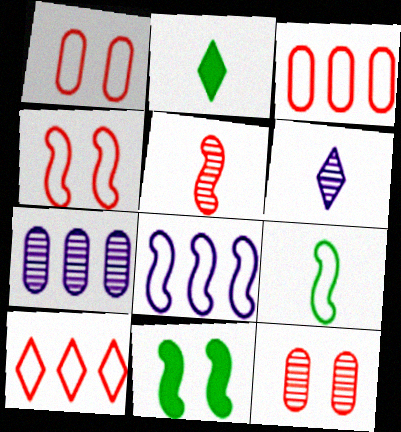[[2, 4, 7], 
[2, 8, 12], 
[3, 6, 11], 
[4, 8, 9], 
[5, 8, 11]]